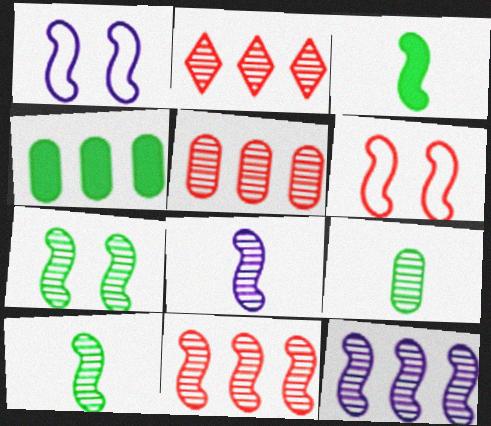[[1, 3, 11], 
[2, 5, 11], 
[3, 6, 12], 
[7, 8, 11]]